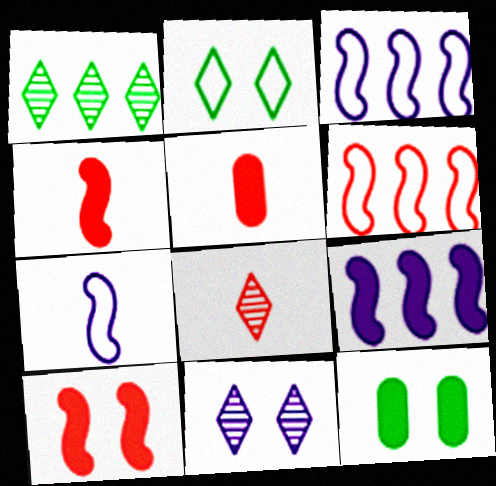[[1, 8, 11], 
[3, 8, 12]]